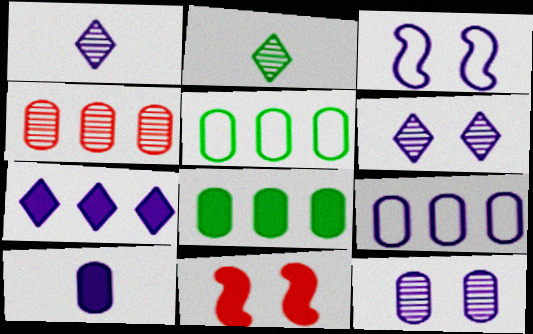[[1, 5, 11], 
[2, 9, 11], 
[4, 8, 9], 
[9, 10, 12]]